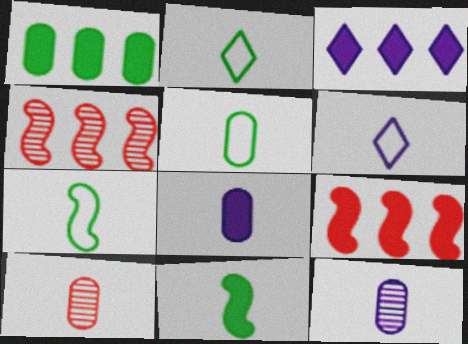[[1, 3, 9], 
[2, 5, 7], 
[5, 8, 10], 
[6, 10, 11]]